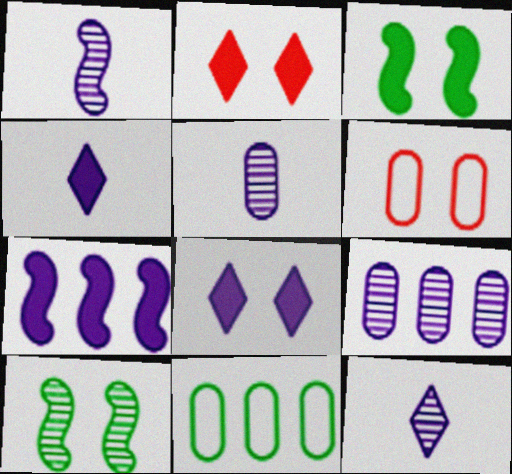[[1, 2, 11], 
[1, 5, 12], 
[6, 8, 10]]